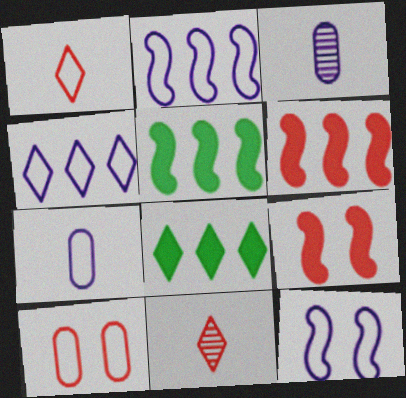[[4, 7, 12], 
[6, 10, 11]]